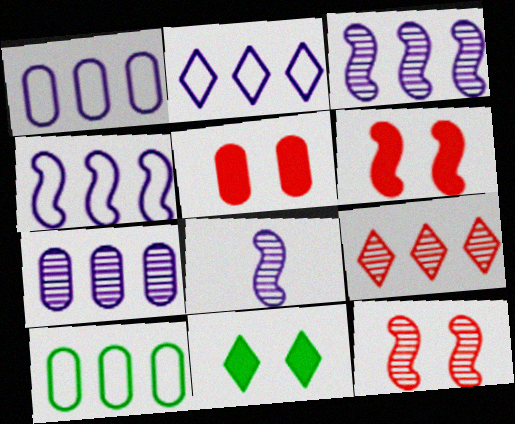[[1, 2, 4]]